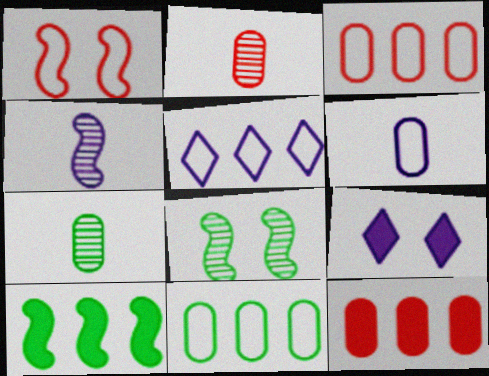[[1, 4, 10]]